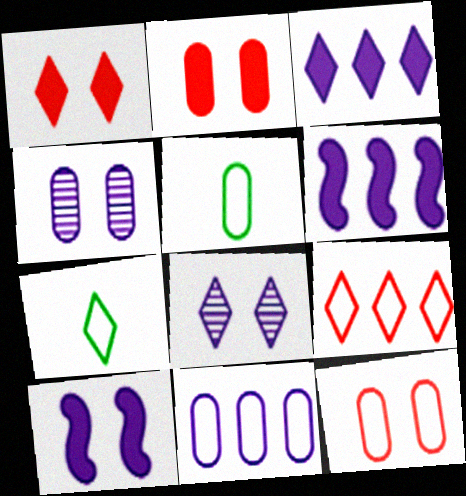[[5, 11, 12]]